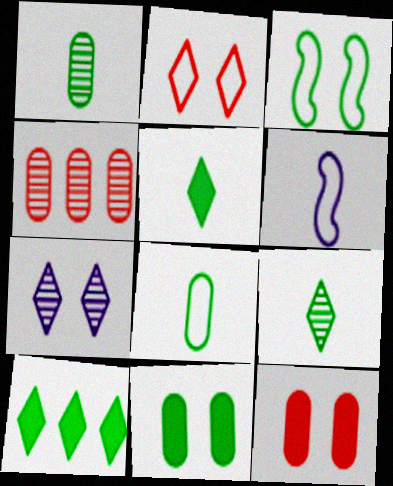[[1, 3, 10], 
[3, 7, 12]]